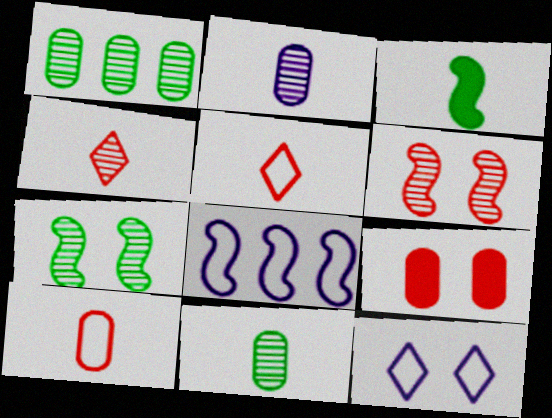[[2, 3, 5], 
[3, 6, 8], 
[7, 9, 12]]